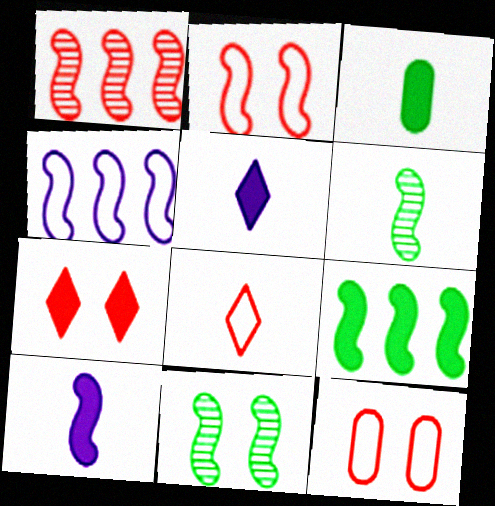[[1, 4, 9]]